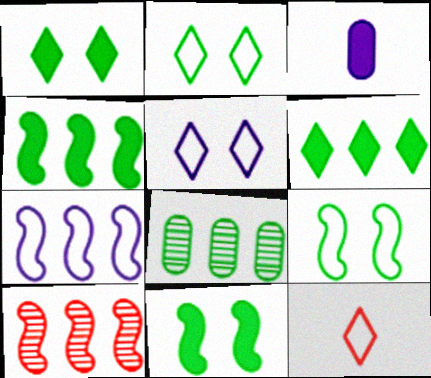[[2, 3, 10], 
[4, 7, 10]]